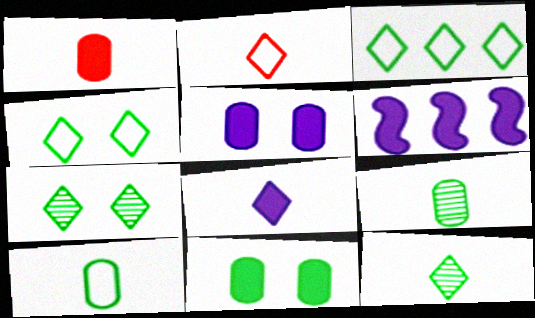[[2, 8, 12], 
[5, 6, 8]]